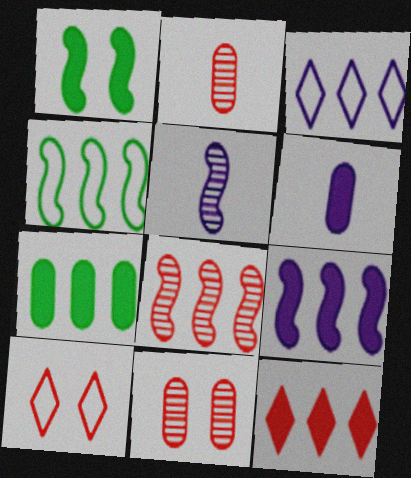[[1, 2, 3], 
[1, 6, 12], 
[3, 7, 8], 
[4, 8, 9], 
[5, 7, 10], 
[7, 9, 12]]